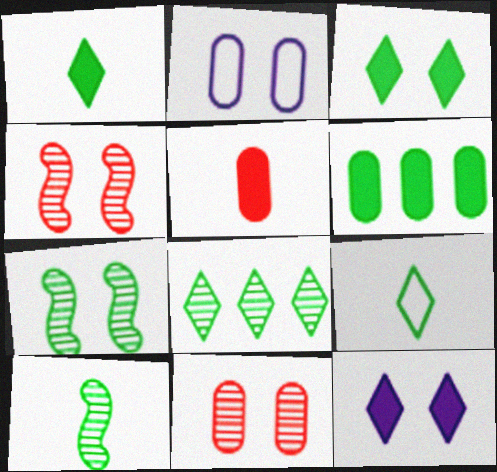[[2, 3, 4], 
[3, 8, 9], 
[6, 7, 9]]